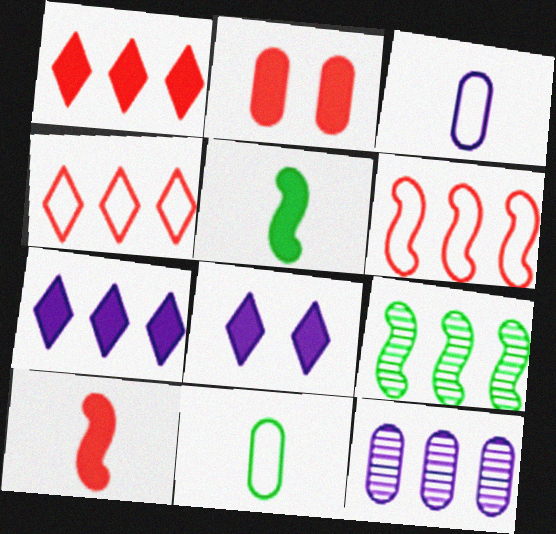[[1, 2, 10], 
[2, 5, 7], 
[2, 11, 12]]